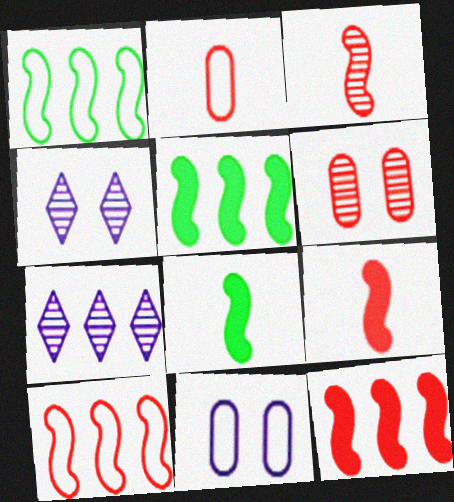[[2, 4, 5]]